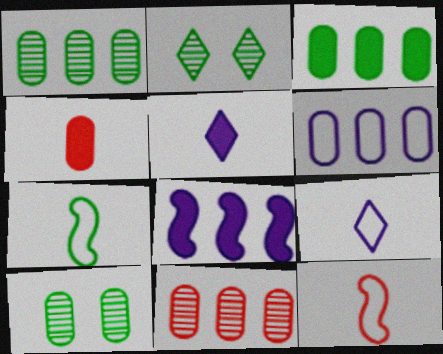[[2, 3, 7], 
[3, 6, 11], 
[4, 6, 10]]